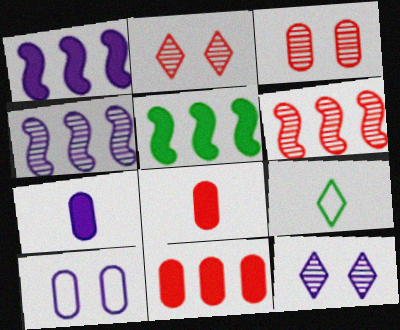[[1, 3, 9]]